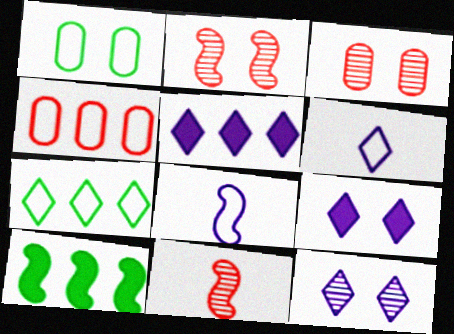[[1, 2, 9], 
[1, 5, 11], 
[2, 8, 10], 
[3, 6, 10], 
[5, 6, 12]]